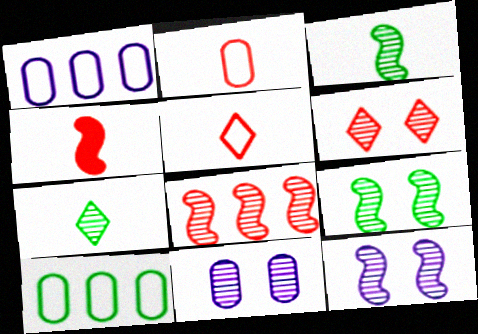[[3, 8, 12], 
[6, 9, 11], 
[7, 8, 11]]